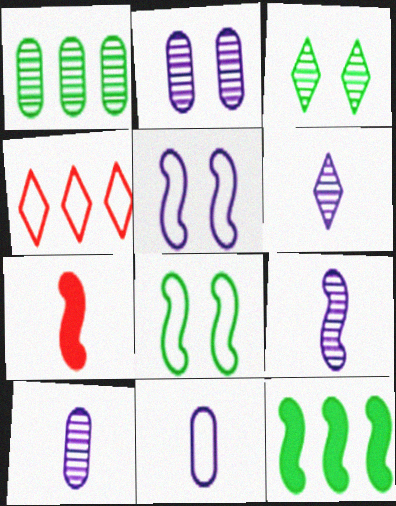[[4, 8, 11], 
[6, 9, 10]]